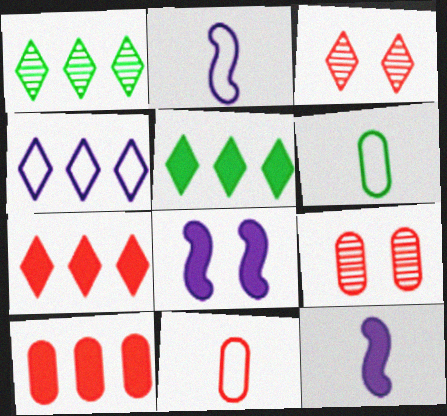[[1, 4, 7], 
[1, 8, 11], 
[2, 5, 9], 
[9, 10, 11]]